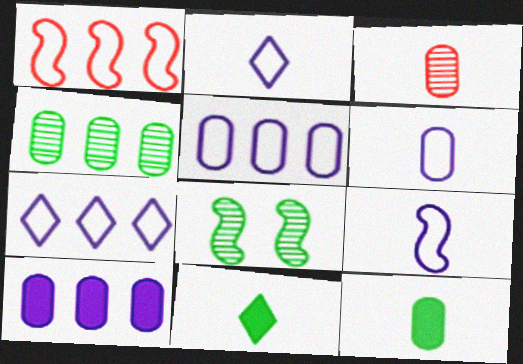[[2, 6, 9], 
[3, 6, 12], 
[3, 9, 11]]